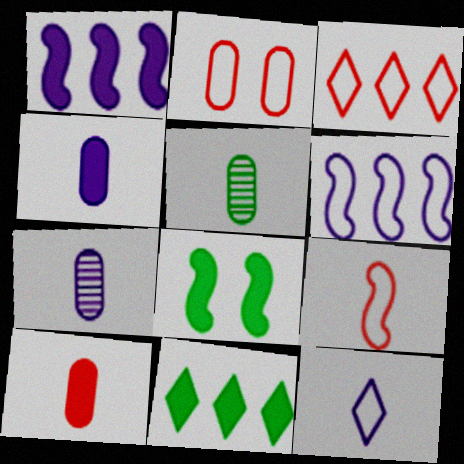[[2, 3, 9], 
[3, 7, 8]]